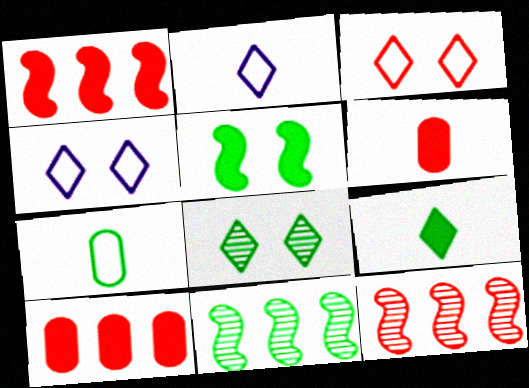[[3, 6, 12], 
[4, 6, 11]]